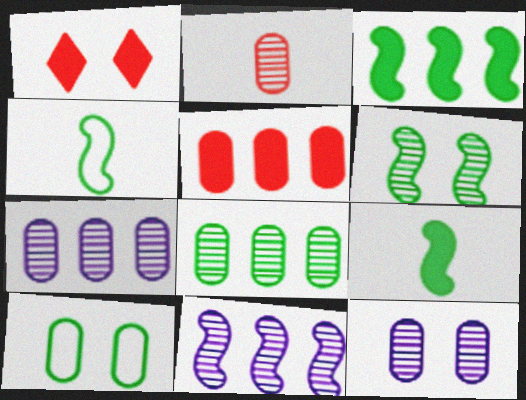[[1, 4, 7], 
[2, 8, 12], 
[3, 4, 6]]